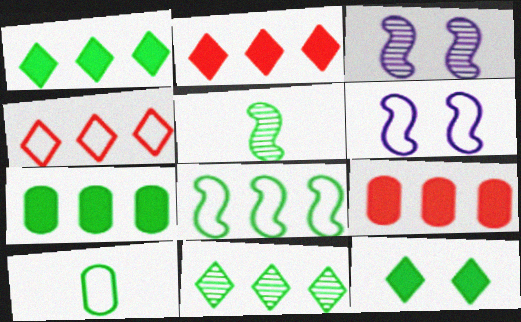[[2, 3, 10], 
[4, 6, 10], 
[7, 8, 11]]